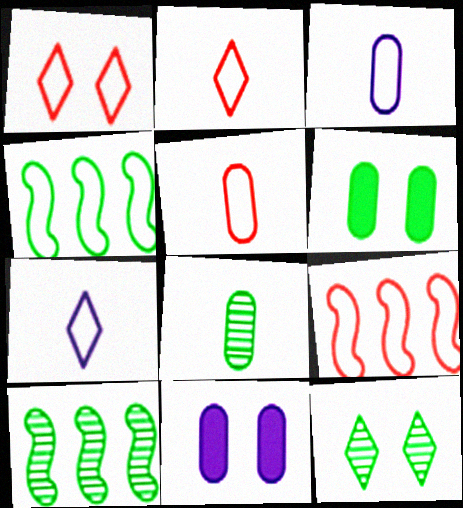[[1, 3, 4], 
[1, 5, 9], 
[2, 10, 11], 
[8, 10, 12]]